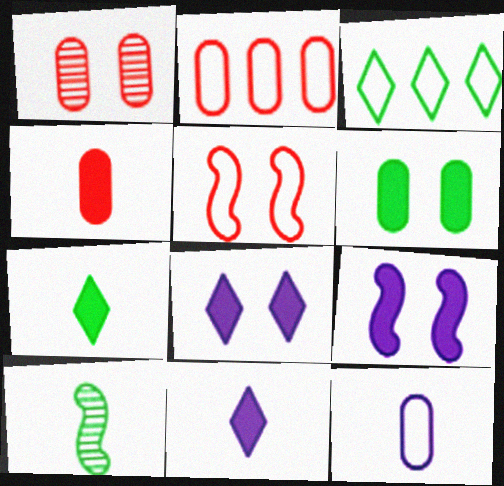[[1, 2, 4], 
[2, 8, 10], 
[3, 5, 12], 
[3, 6, 10]]